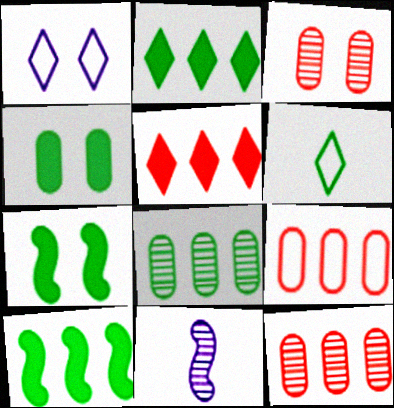[[1, 3, 7], 
[6, 7, 8]]